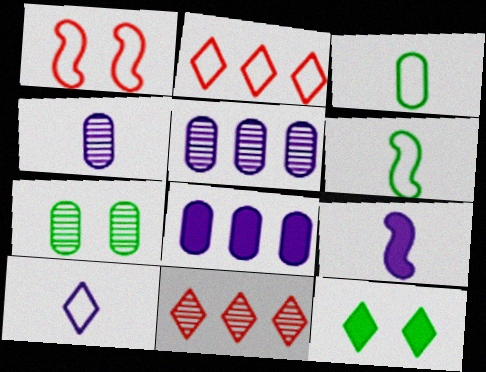[[2, 7, 9], 
[4, 9, 10], 
[10, 11, 12]]